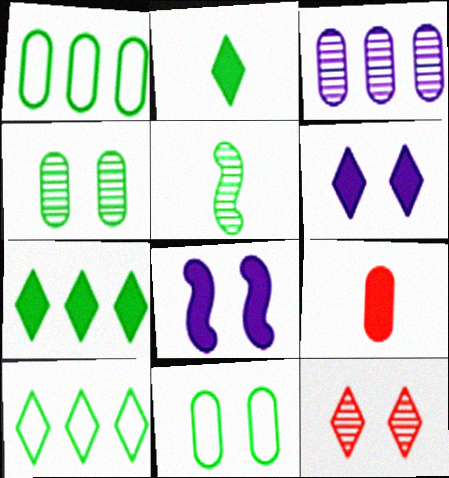[[3, 5, 12], 
[3, 9, 11], 
[5, 7, 11], 
[7, 8, 9], 
[8, 11, 12]]